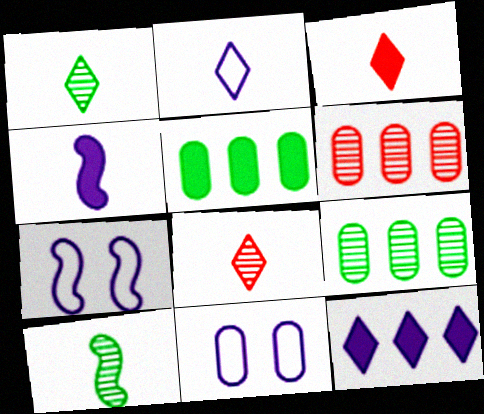[[1, 2, 3], 
[3, 7, 9], 
[5, 7, 8]]